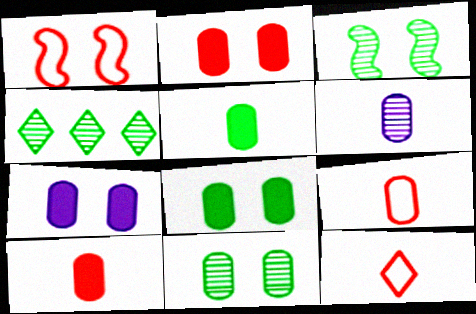[[2, 7, 8], 
[5, 6, 9]]